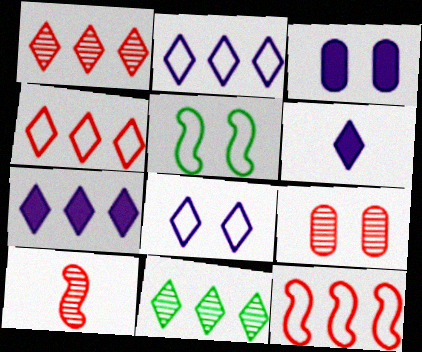[[1, 9, 10], 
[4, 7, 11]]